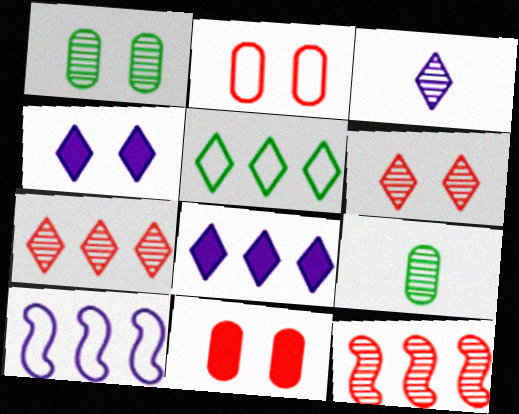[[1, 3, 12], 
[5, 7, 8]]